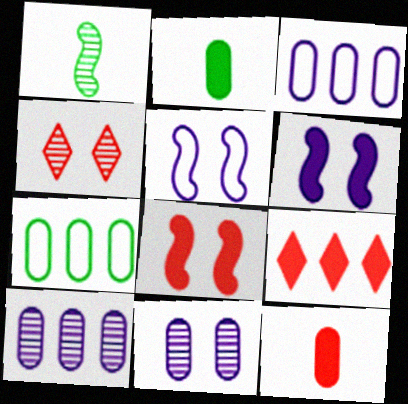[[1, 4, 10], 
[2, 6, 9], 
[7, 11, 12], 
[8, 9, 12]]